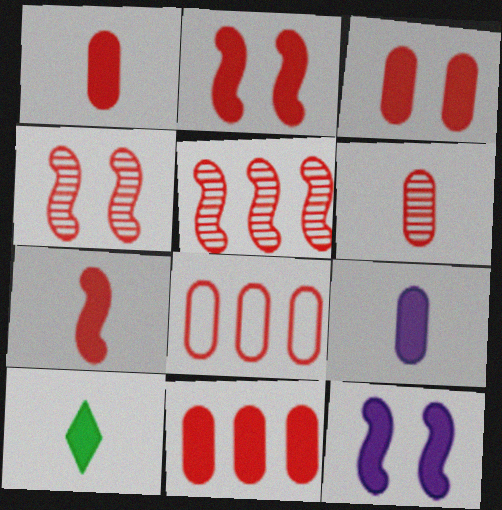[[1, 3, 11], 
[3, 6, 8], 
[7, 9, 10], 
[10, 11, 12]]